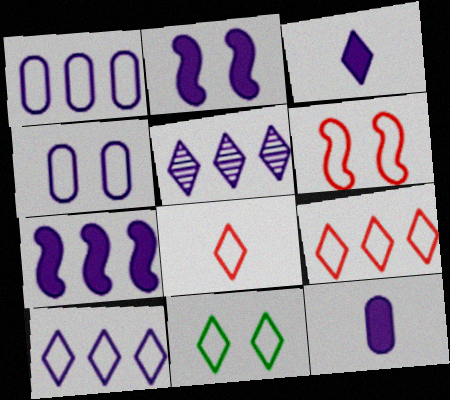[[1, 5, 7], 
[4, 6, 11], 
[8, 10, 11]]